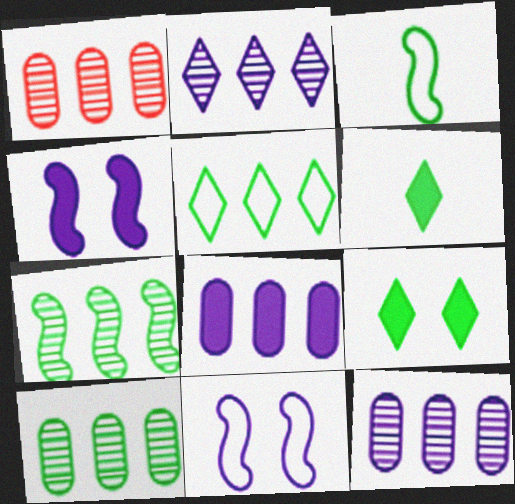[[1, 2, 7], 
[1, 6, 11], 
[1, 10, 12], 
[3, 9, 10]]